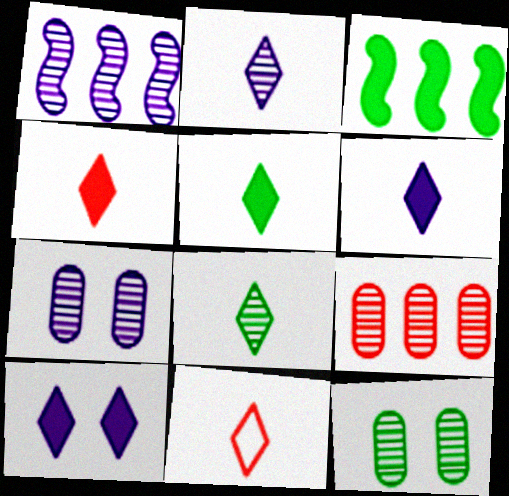[[1, 2, 7], 
[2, 5, 11], 
[3, 7, 11], 
[4, 5, 6], 
[6, 8, 11]]